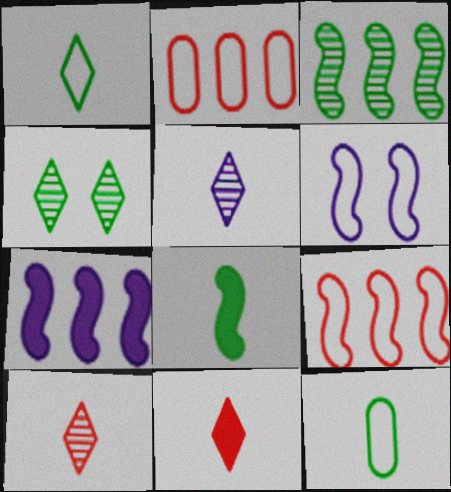[[1, 2, 6], 
[1, 5, 11], 
[3, 7, 9]]